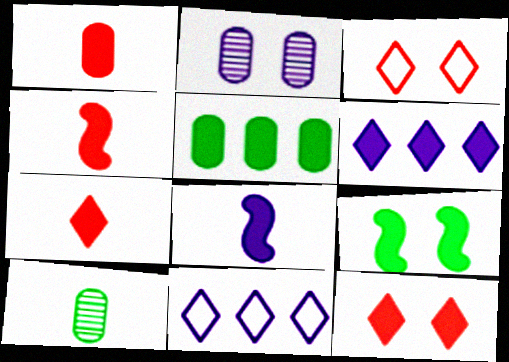[[1, 4, 7], 
[1, 6, 9], 
[2, 3, 9], 
[2, 8, 11], 
[5, 8, 12]]